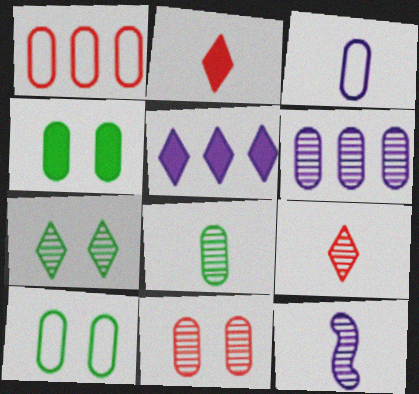[[1, 3, 10], 
[6, 8, 11], 
[8, 9, 12]]